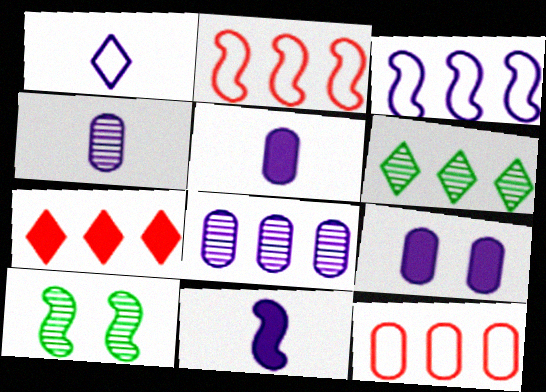[[1, 4, 11], 
[2, 10, 11]]